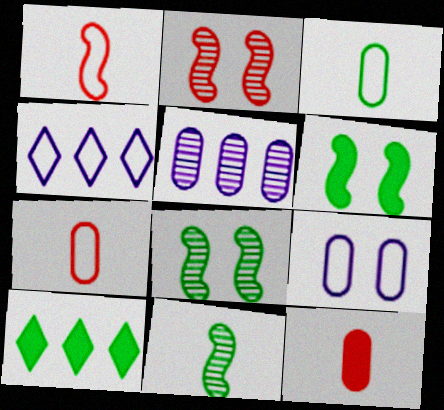[[3, 8, 10], 
[4, 8, 12]]